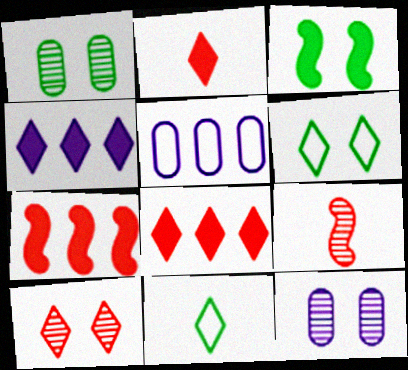[[1, 3, 6], 
[4, 10, 11], 
[7, 11, 12]]